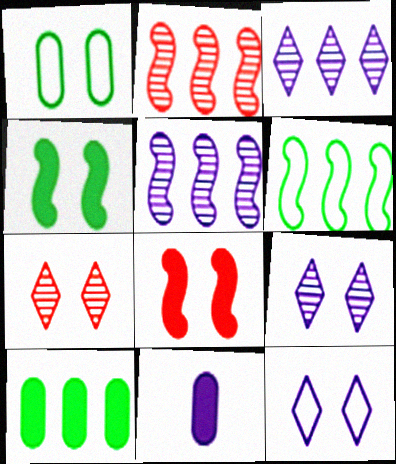[[1, 8, 9], 
[5, 11, 12], 
[6, 7, 11]]